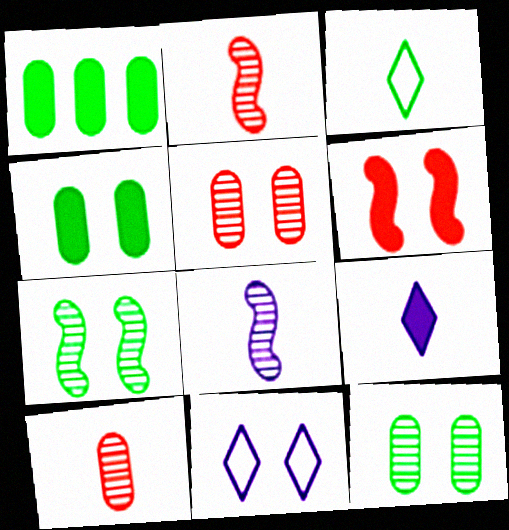[[1, 2, 11], 
[1, 3, 7], 
[1, 6, 9], 
[6, 11, 12]]